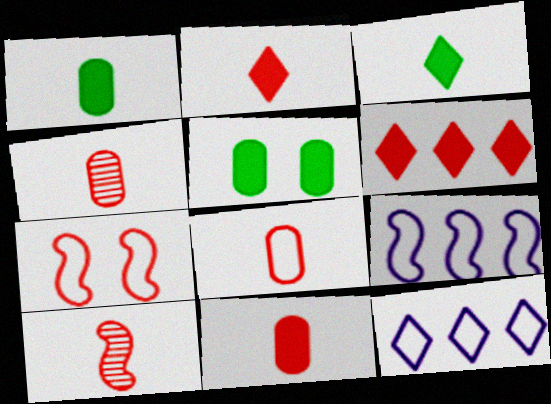[[2, 8, 10], 
[4, 6, 7], 
[4, 8, 11], 
[5, 10, 12]]